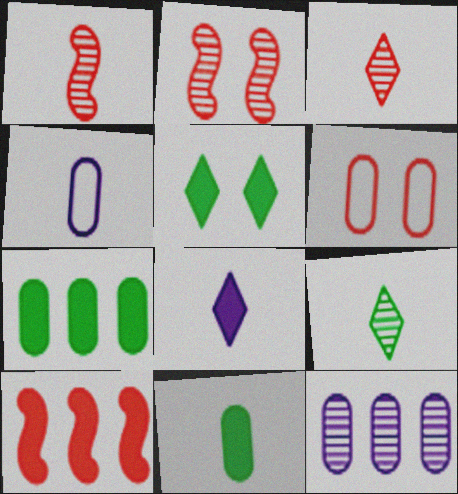[[2, 9, 12], 
[3, 6, 10], 
[6, 11, 12]]